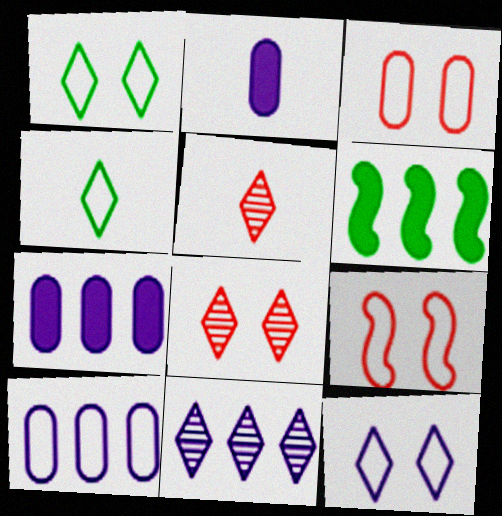[[4, 9, 10]]